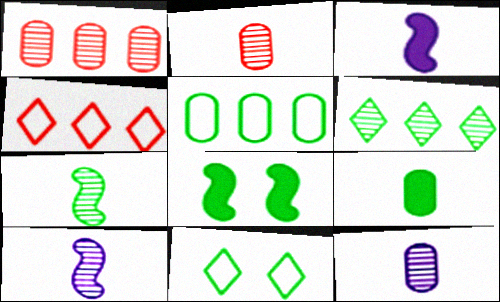[[1, 3, 11], 
[4, 8, 12]]